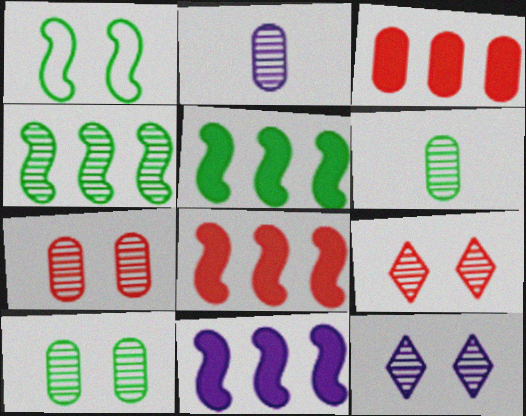[[2, 4, 9], 
[5, 8, 11]]